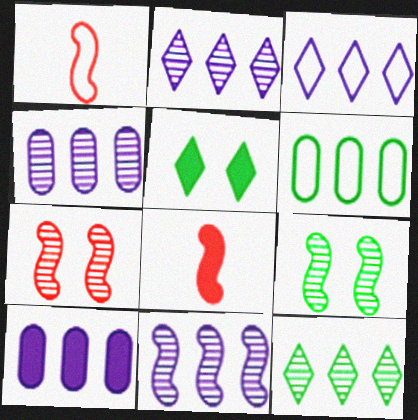[[1, 4, 5], 
[2, 4, 11], 
[3, 10, 11], 
[5, 8, 10]]